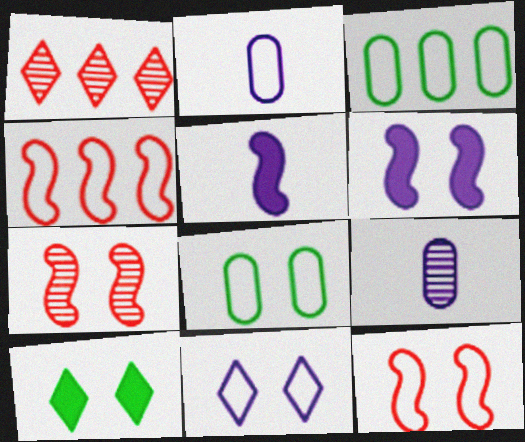[[1, 5, 8], 
[4, 9, 10], 
[8, 11, 12]]